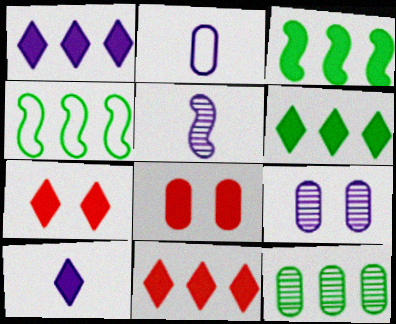[[1, 6, 11], 
[2, 5, 10], 
[2, 8, 12], 
[3, 8, 10], 
[4, 6, 12], 
[6, 7, 10]]